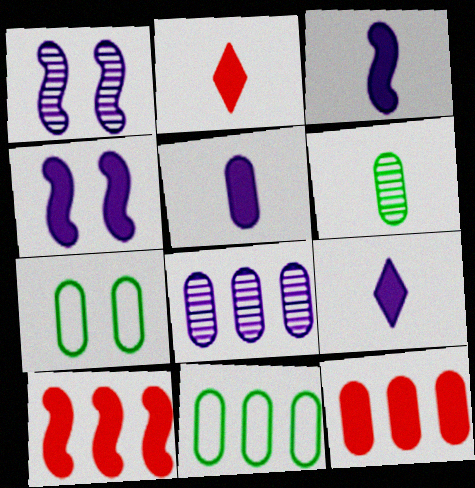[[1, 2, 11], 
[3, 5, 9], 
[8, 11, 12]]